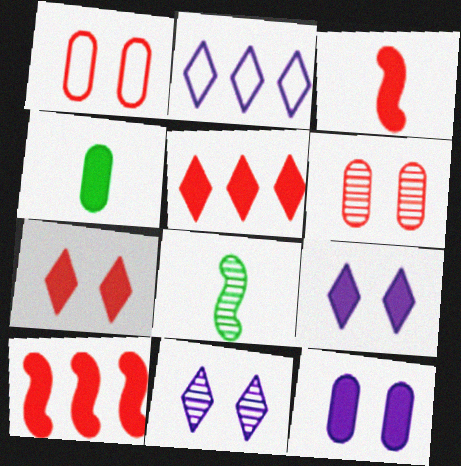[[4, 9, 10]]